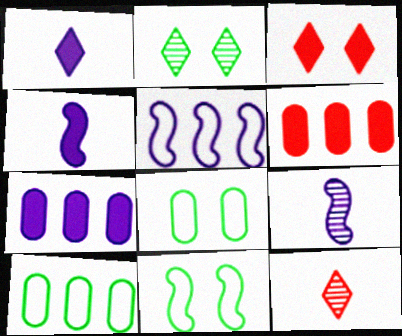[[3, 9, 10], 
[7, 11, 12]]